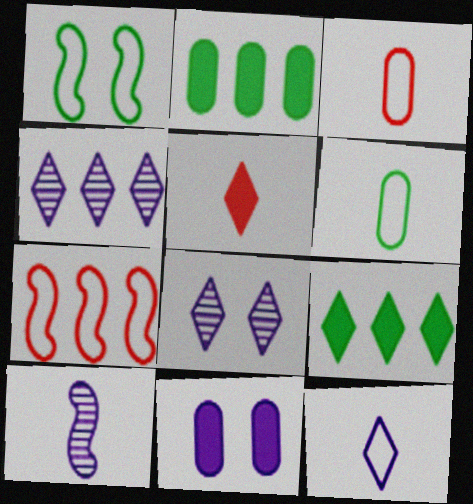[[2, 4, 7], 
[5, 6, 10]]